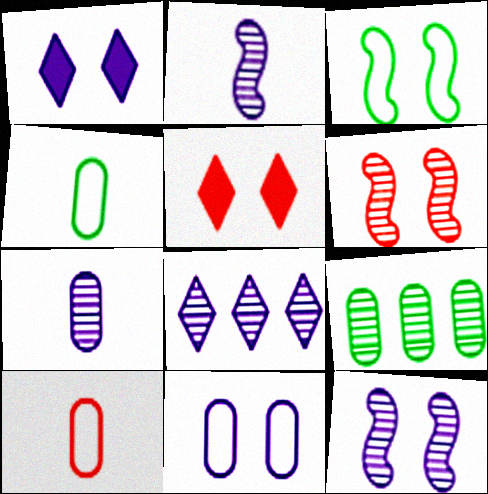[[1, 11, 12], 
[7, 8, 12]]